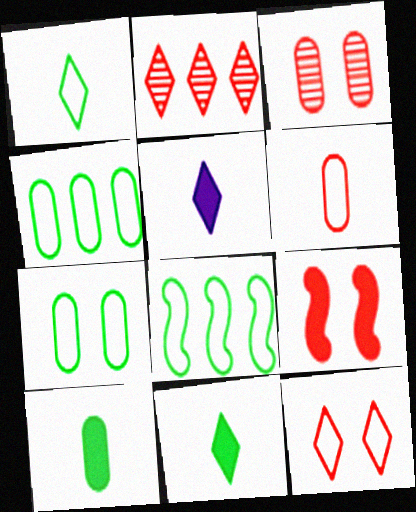[[1, 7, 8], 
[2, 6, 9], 
[3, 5, 8], 
[3, 9, 12]]